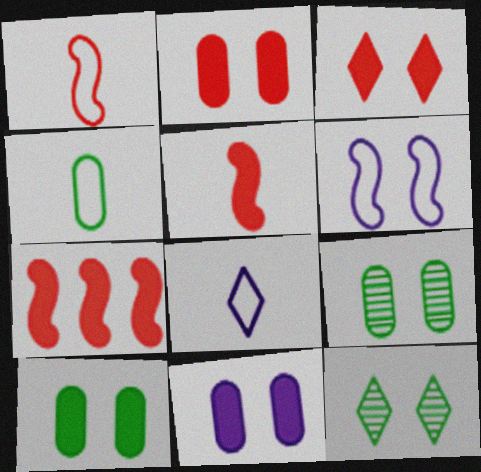[[1, 4, 8], 
[2, 6, 12], 
[2, 10, 11], 
[3, 6, 9], 
[7, 8, 9]]